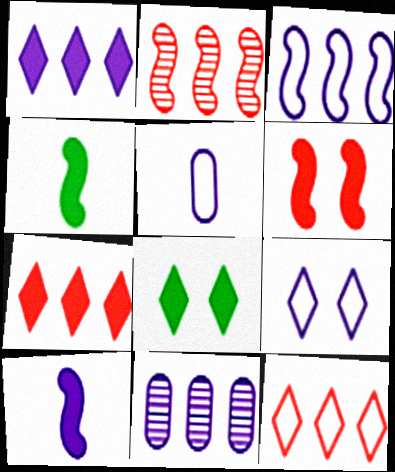[[1, 3, 11], 
[2, 5, 8], 
[3, 5, 9], 
[9, 10, 11]]